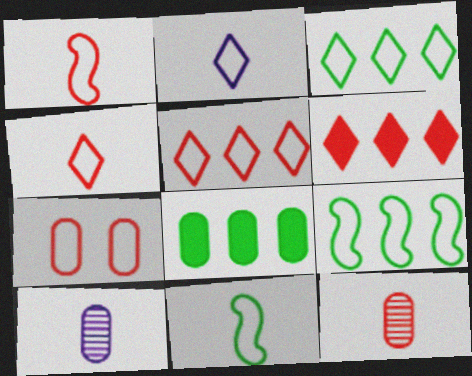[[1, 5, 7], 
[2, 7, 9], 
[7, 8, 10]]